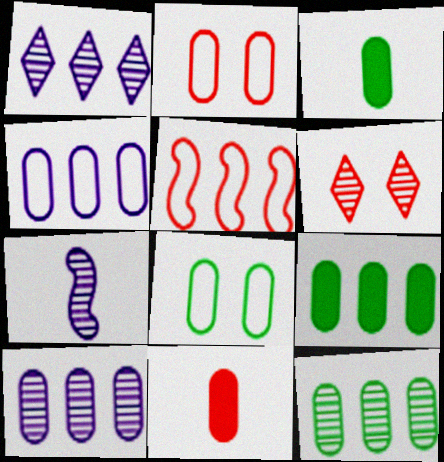[[1, 5, 9], 
[2, 3, 10], 
[3, 8, 12], 
[5, 6, 11], 
[6, 7, 12], 
[8, 10, 11]]